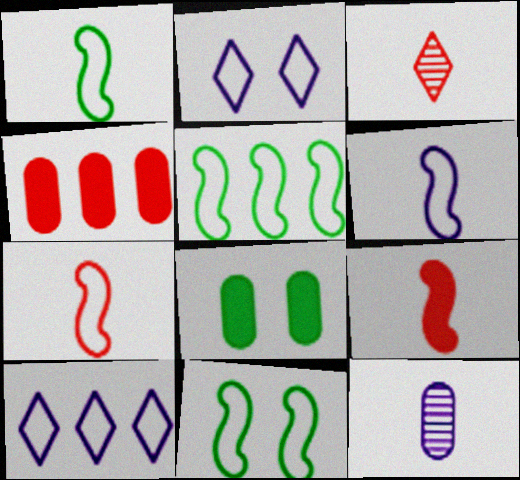[[1, 5, 11], 
[1, 6, 7]]